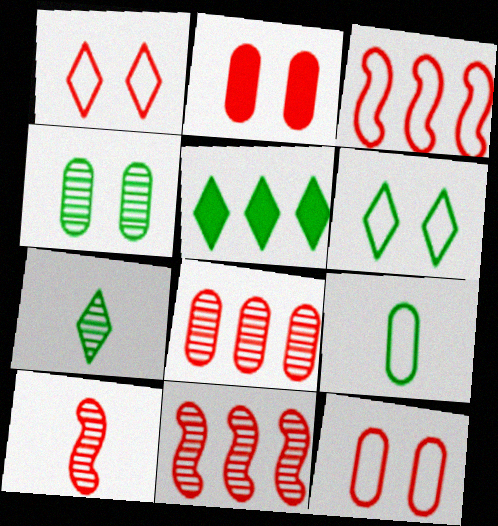[[5, 6, 7]]